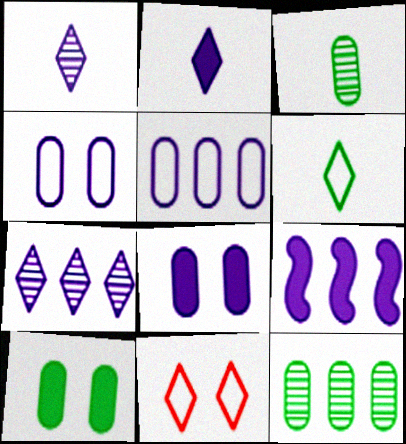[[1, 4, 9], 
[2, 8, 9], 
[3, 9, 11], 
[5, 7, 9]]